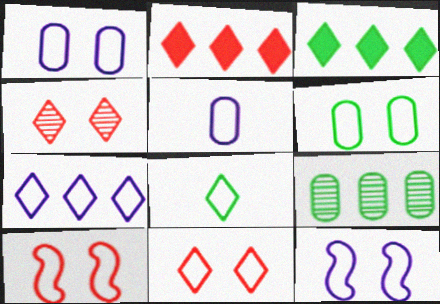[[5, 7, 12], 
[6, 11, 12], 
[7, 8, 11]]